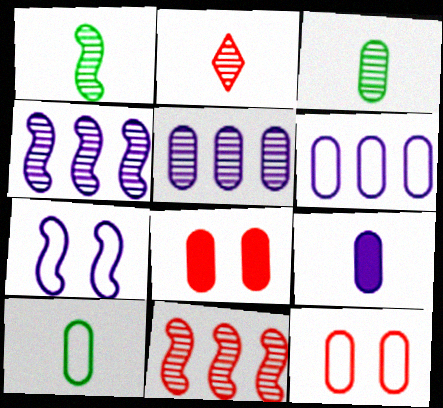[[3, 6, 8], 
[5, 8, 10], 
[6, 10, 12]]